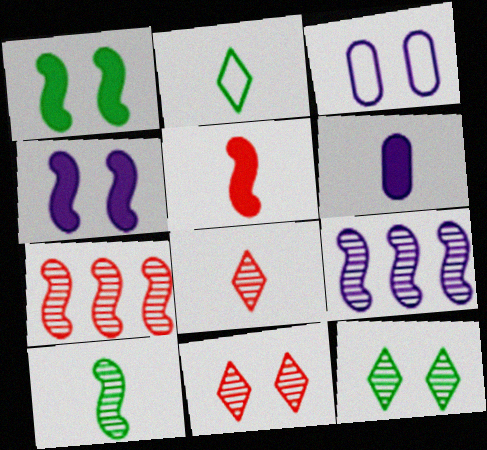[[1, 3, 11]]